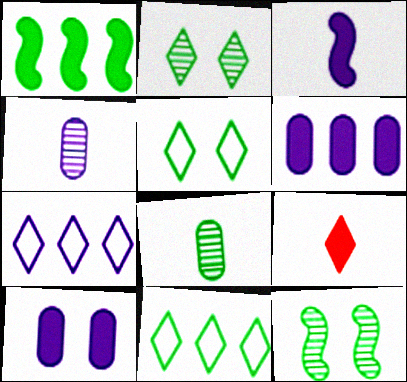[[1, 5, 8], 
[1, 9, 10], 
[2, 7, 9]]